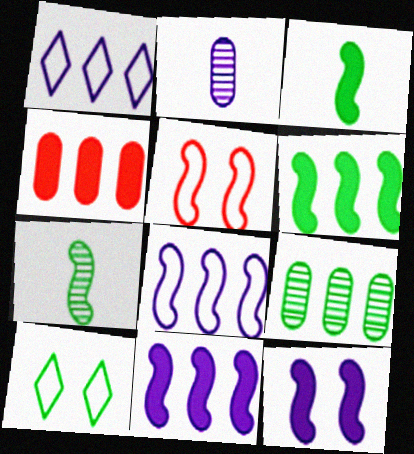[[1, 2, 12], 
[3, 9, 10], 
[5, 7, 11]]